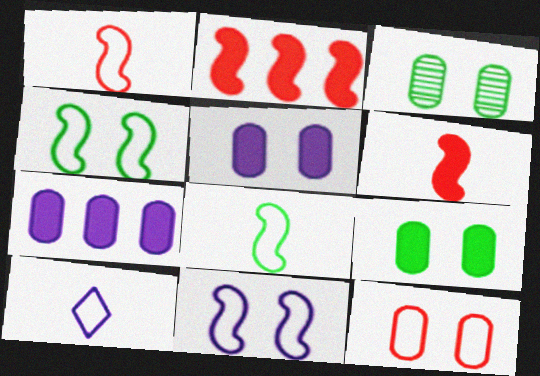[[2, 3, 10], 
[3, 5, 12]]